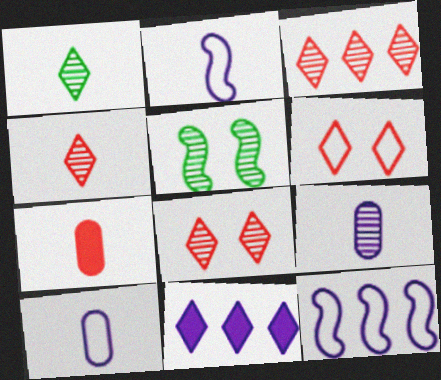[[1, 2, 7], 
[1, 6, 11], 
[3, 4, 8], 
[3, 5, 9]]